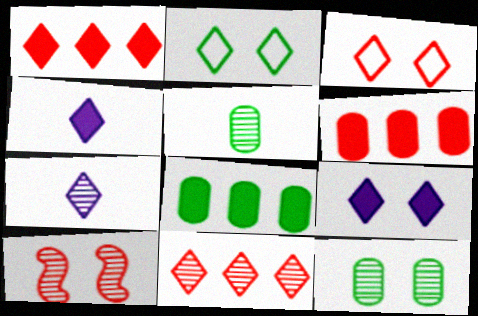[[1, 2, 7], 
[2, 4, 11]]